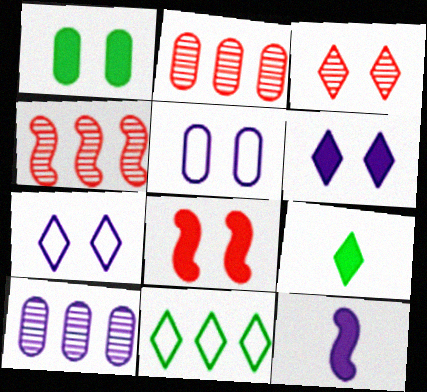[[1, 6, 8], 
[4, 5, 9], 
[7, 10, 12]]